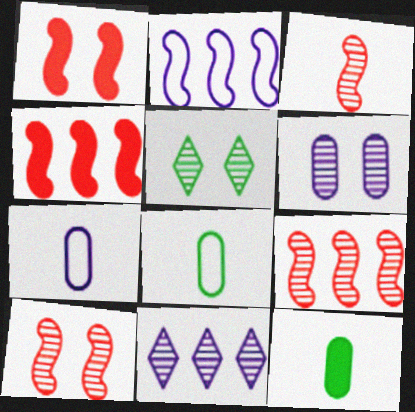[[1, 8, 11], 
[3, 9, 10], 
[4, 5, 7], 
[5, 6, 10]]